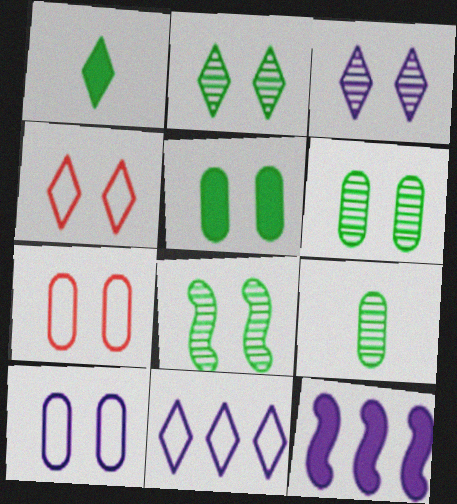[[2, 6, 8], 
[4, 9, 12]]